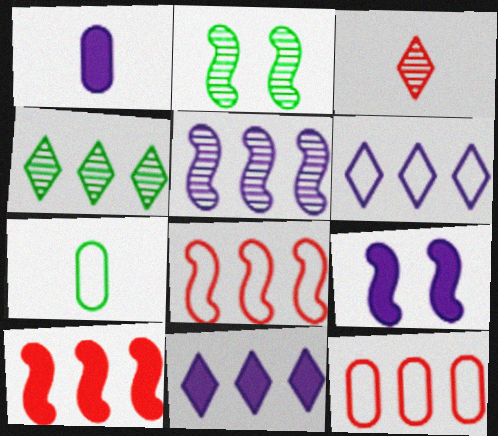[[1, 9, 11]]